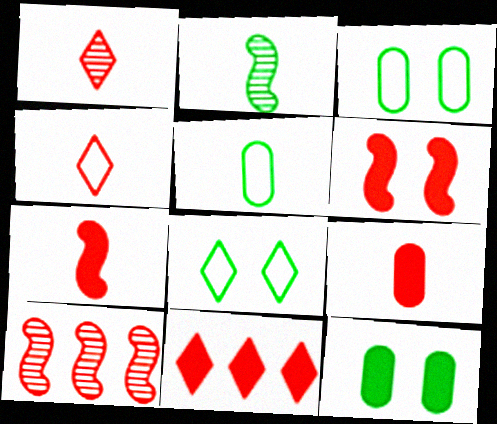[[6, 9, 11]]